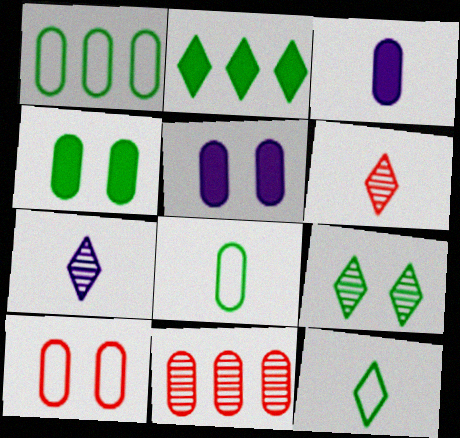[[2, 9, 12], 
[5, 8, 11]]